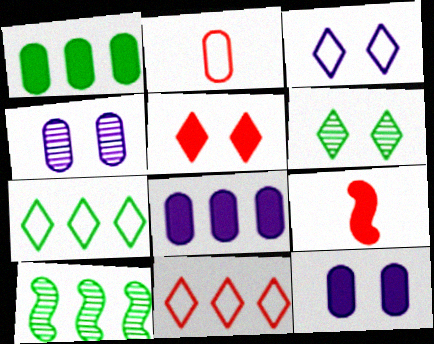[[1, 2, 4], 
[1, 7, 10], 
[3, 5, 6], 
[4, 7, 9], 
[8, 10, 11]]